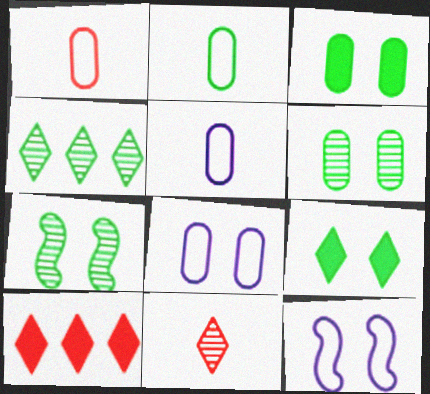[[1, 2, 5], 
[5, 7, 10]]